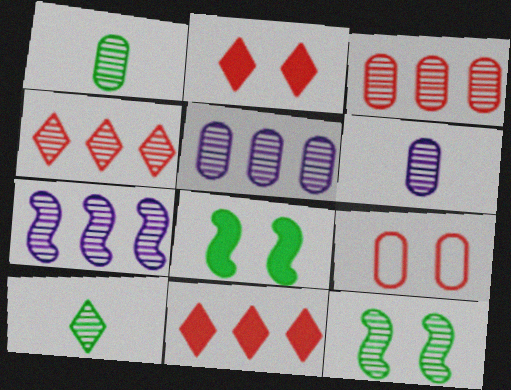[[4, 6, 12]]